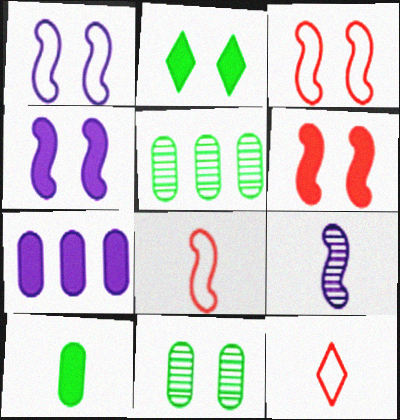[[4, 5, 12], 
[9, 10, 12]]